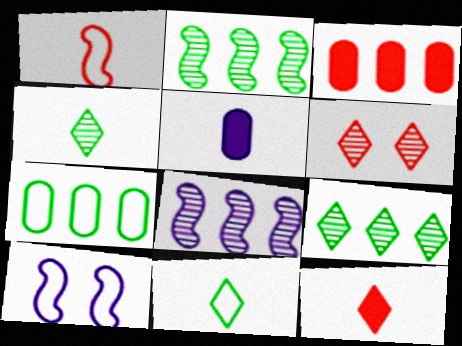[[1, 3, 6], 
[1, 4, 5], 
[3, 4, 10]]